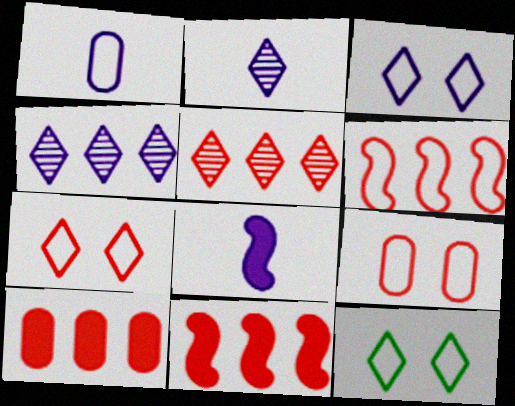[[1, 2, 8], 
[1, 6, 12], 
[3, 7, 12], 
[5, 6, 10]]